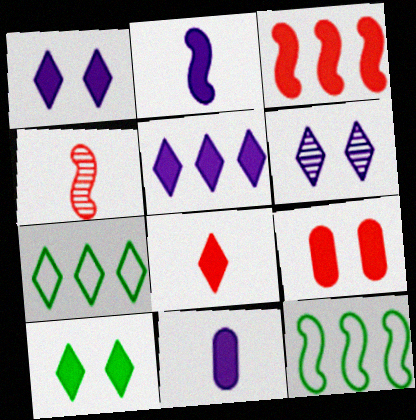[[3, 8, 9], 
[3, 10, 11], 
[5, 8, 10], 
[6, 7, 8]]